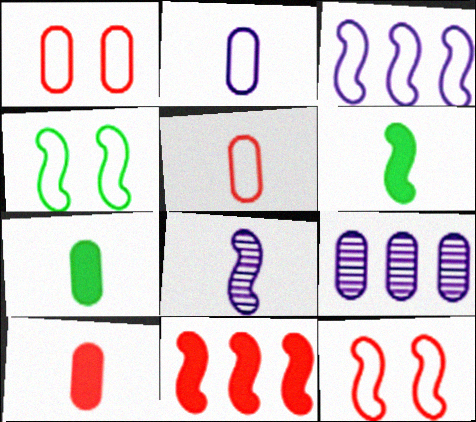[[1, 7, 9], 
[4, 8, 11]]